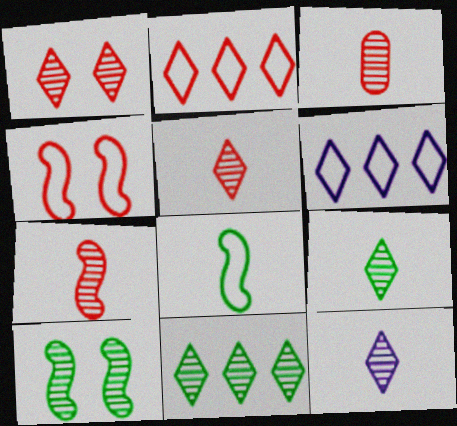[[1, 11, 12], 
[3, 5, 7], 
[5, 9, 12]]